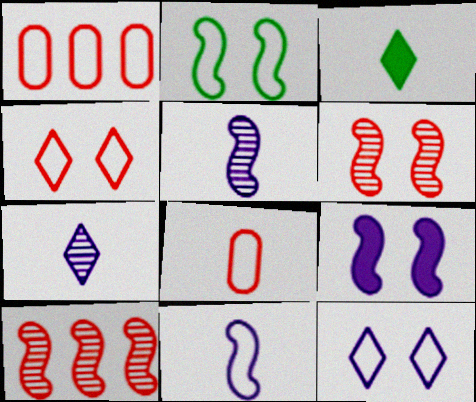[[2, 6, 9], 
[3, 5, 8]]